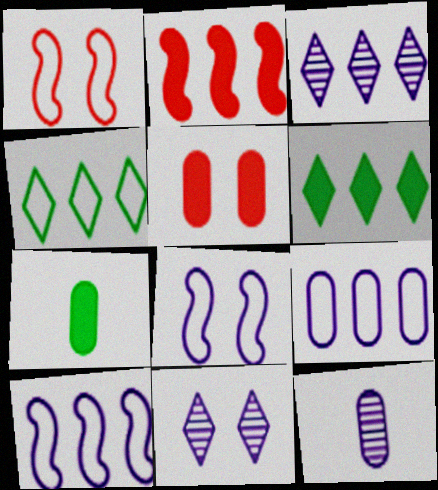[[1, 3, 7], 
[1, 6, 12]]